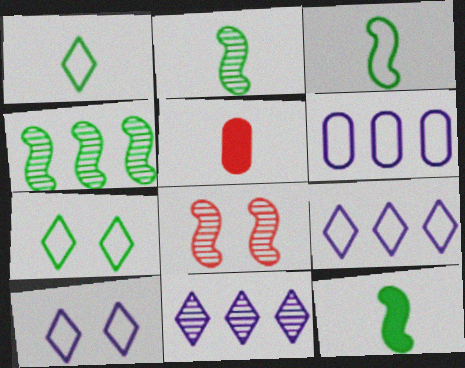[[2, 3, 12], 
[4, 5, 10]]